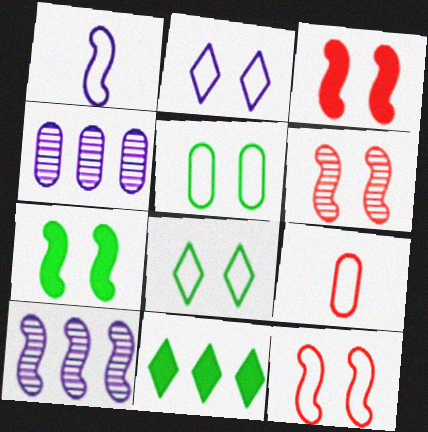[[2, 5, 12], 
[3, 6, 12]]